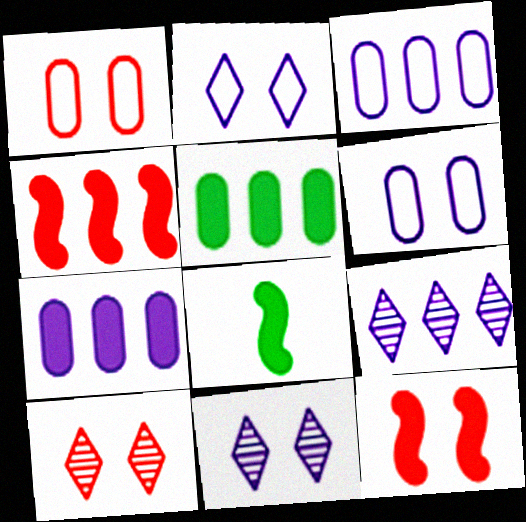[[1, 8, 9], 
[1, 10, 12], 
[3, 8, 10]]